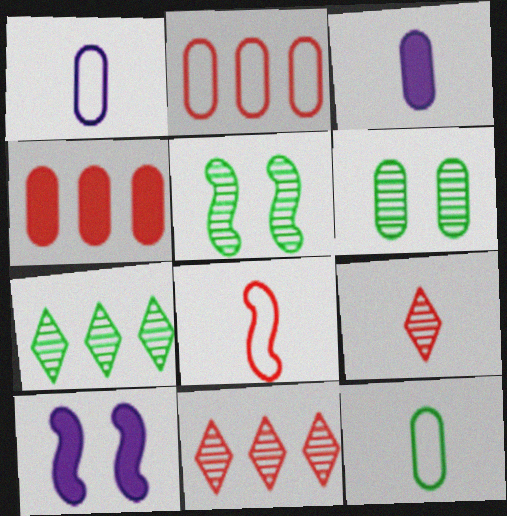[[1, 4, 6], 
[2, 3, 6], 
[10, 11, 12]]